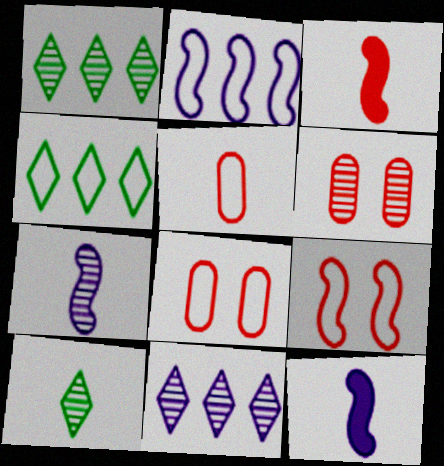[[1, 6, 7], 
[1, 8, 12], 
[4, 6, 12], 
[5, 10, 12]]